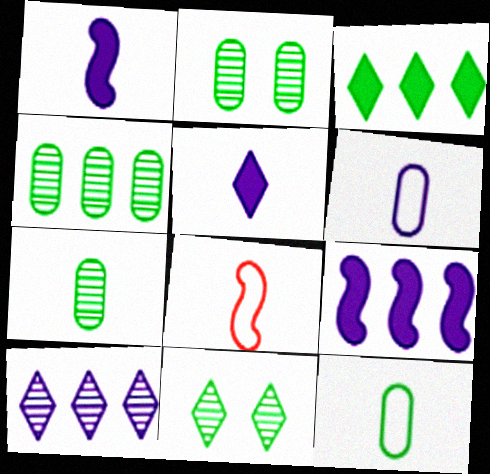[[2, 4, 7], 
[5, 7, 8]]